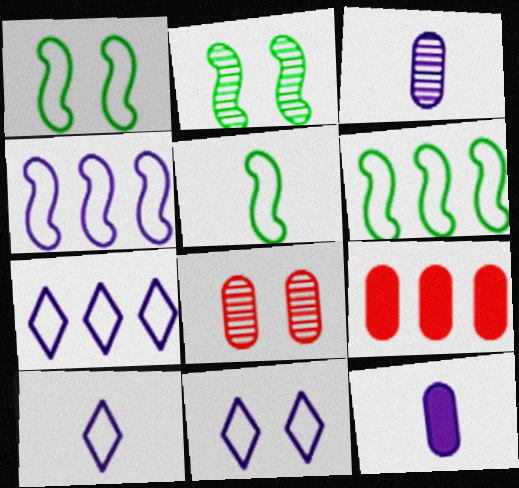[[1, 5, 6], 
[2, 9, 10], 
[7, 10, 11]]